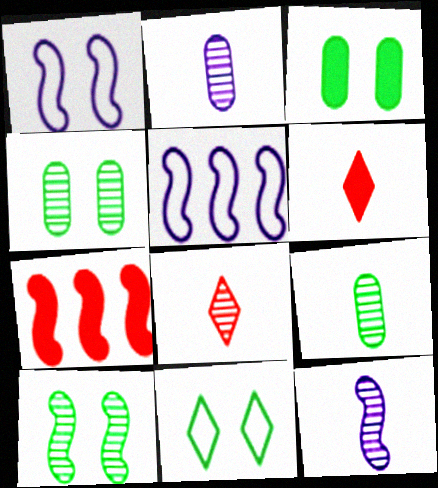[[2, 7, 11], 
[3, 5, 8], 
[3, 10, 11], 
[4, 5, 6], 
[8, 9, 12]]